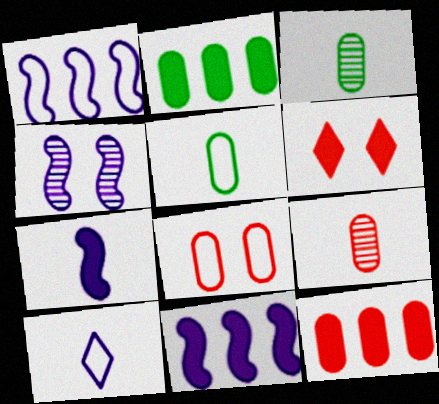[[1, 3, 6], 
[1, 4, 7], 
[2, 6, 7], 
[8, 9, 12]]